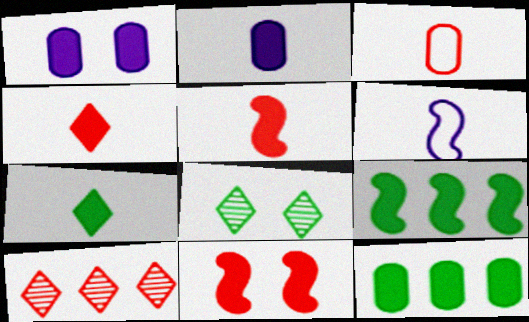[[1, 4, 9], 
[2, 5, 7], 
[3, 10, 11]]